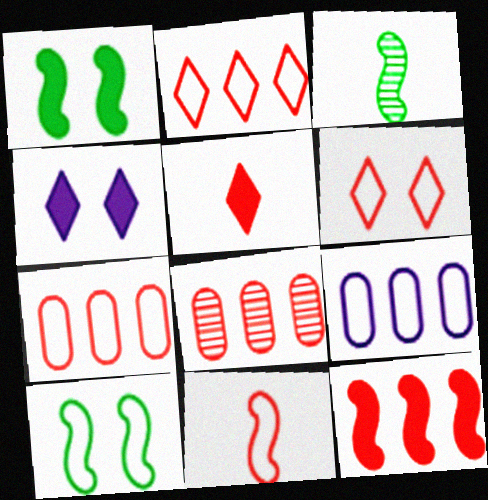[[2, 8, 12], 
[3, 4, 7], 
[6, 7, 11]]